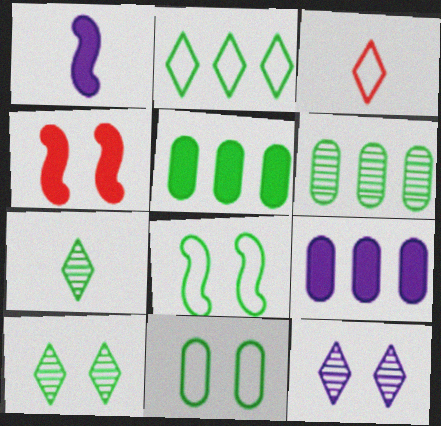[[4, 11, 12], 
[5, 7, 8]]